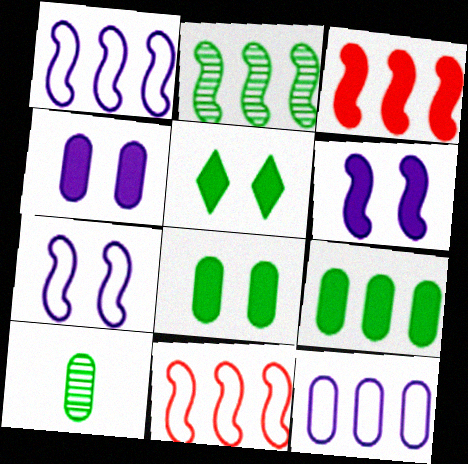[[1, 2, 3]]